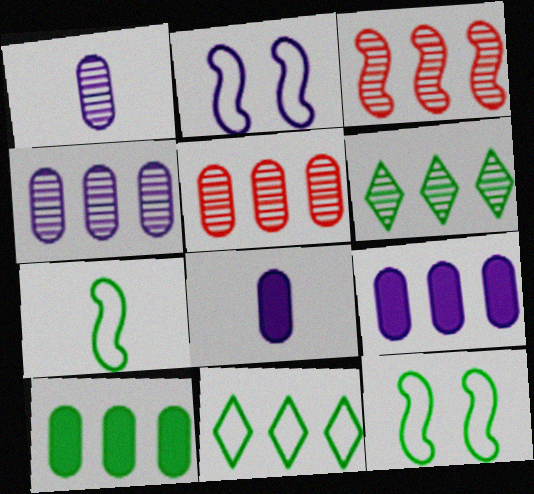[[3, 4, 6], 
[3, 9, 11]]